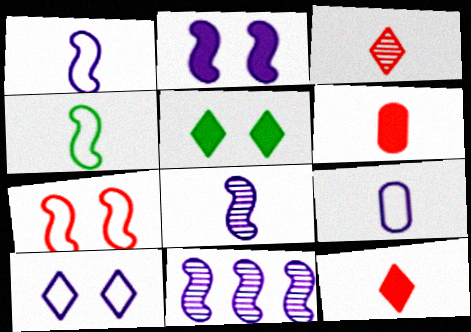[[1, 2, 11]]